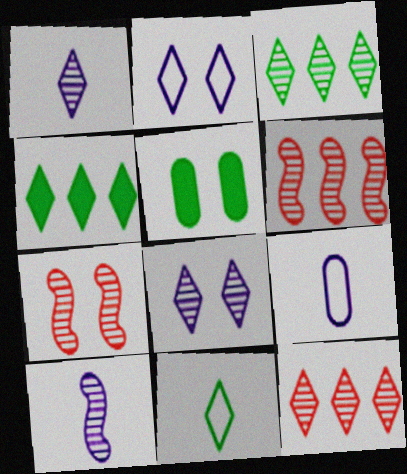[[2, 5, 7], 
[4, 7, 9]]